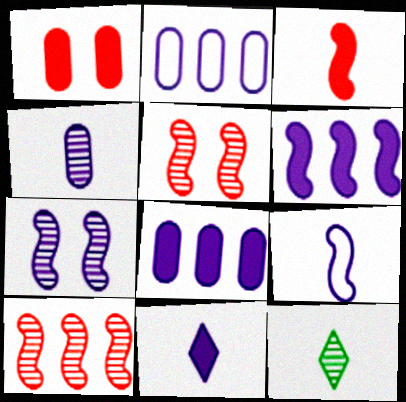[[2, 7, 11], 
[4, 9, 11], 
[6, 7, 9]]